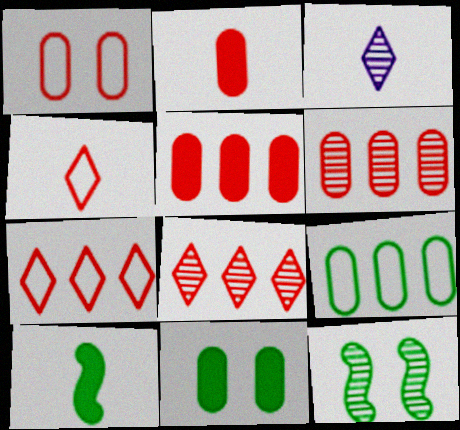[[1, 2, 6], 
[3, 6, 12]]